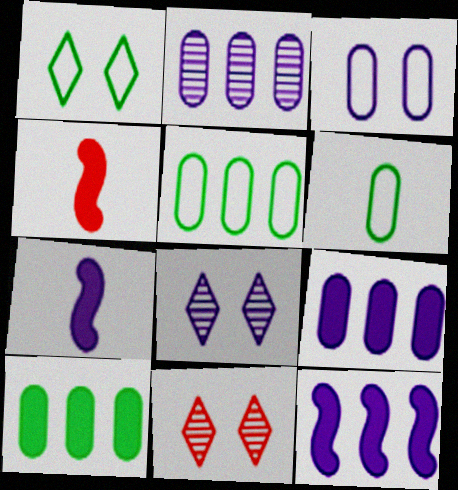[[1, 2, 4], 
[4, 5, 8], 
[5, 7, 11], 
[6, 11, 12]]